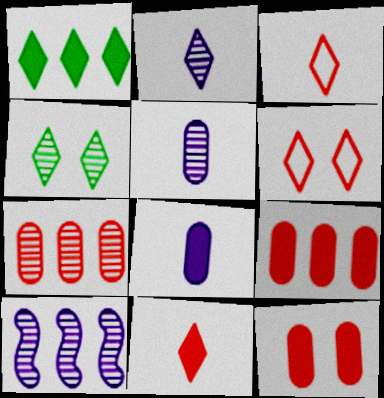[[1, 2, 6]]